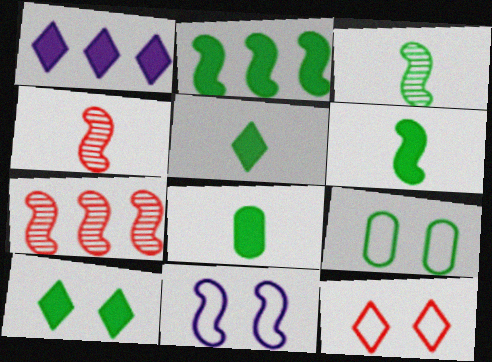[[1, 4, 9], 
[2, 4, 11], 
[2, 8, 10], 
[5, 6, 8], 
[6, 7, 11], 
[9, 11, 12]]